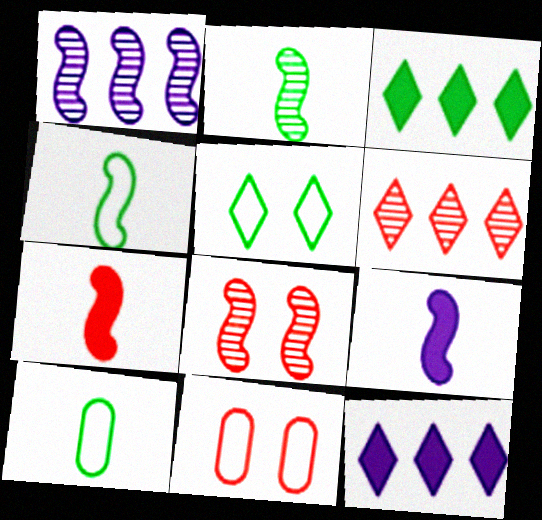[[1, 2, 8], 
[2, 11, 12], 
[6, 7, 11], 
[8, 10, 12]]